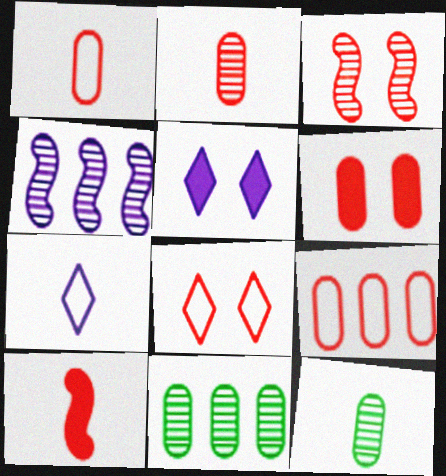[[2, 6, 9], 
[3, 6, 8], 
[7, 10, 12]]